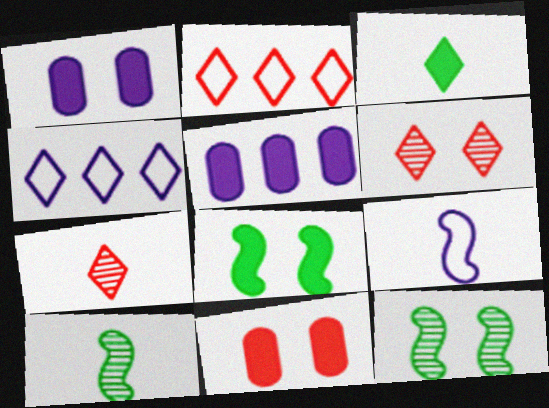[[1, 2, 10], 
[3, 4, 6], 
[4, 10, 11]]